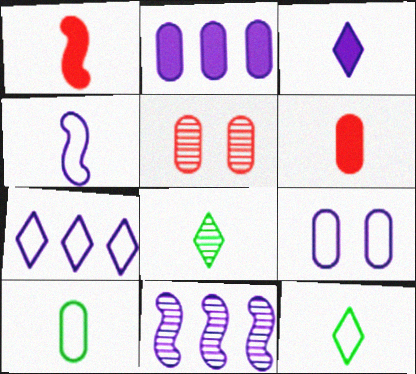[[2, 5, 10], 
[2, 7, 11], 
[3, 9, 11], 
[4, 6, 8], 
[4, 7, 9], 
[5, 8, 11]]